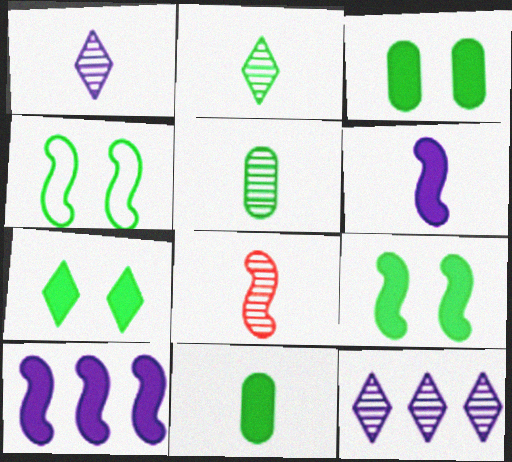[[1, 5, 8], 
[3, 7, 9], 
[4, 8, 10]]